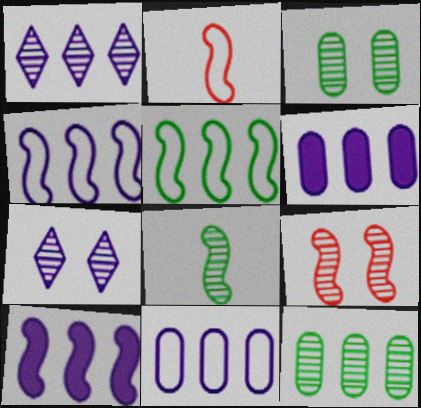[[1, 4, 6], 
[1, 10, 11], 
[3, 7, 9]]